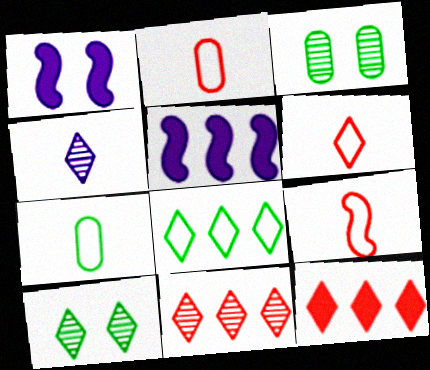[[1, 7, 11], 
[2, 5, 10], 
[2, 6, 9], 
[3, 5, 6], 
[4, 10, 11]]